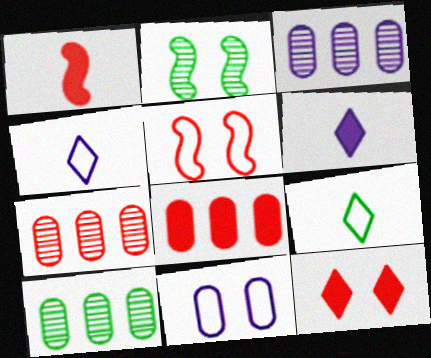[[1, 8, 12], 
[2, 4, 8], 
[2, 11, 12], 
[3, 7, 10], 
[5, 6, 10]]